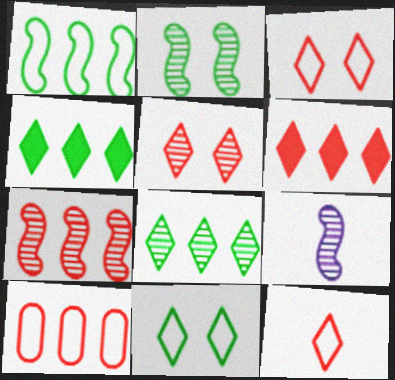[[2, 7, 9], 
[5, 6, 12], 
[6, 7, 10]]